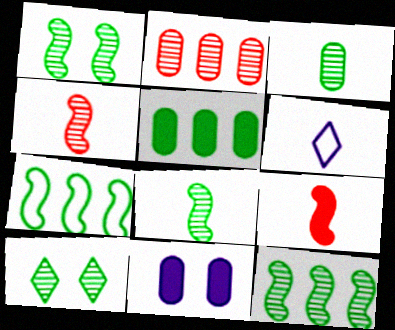[[1, 8, 12], 
[3, 6, 9], 
[3, 10, 12]]